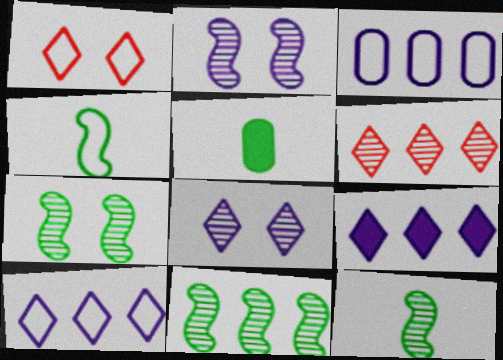[[1, 3, 4], 
[7, 11, 12]]